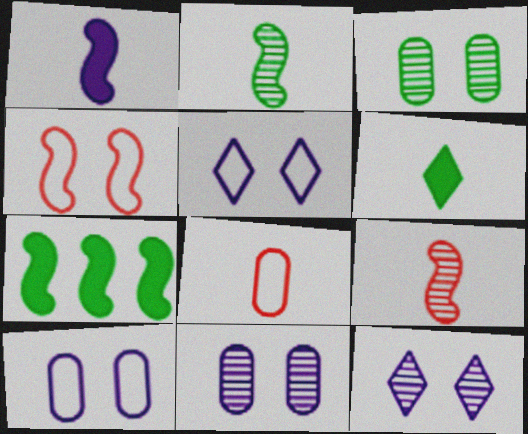[[7, 8, 12]]